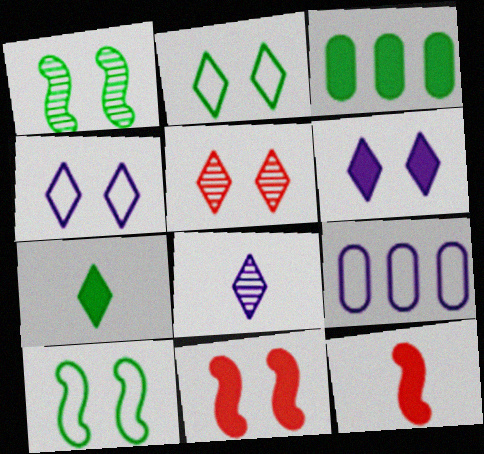[[2, 5, 6], 
[3, 6, 12]]